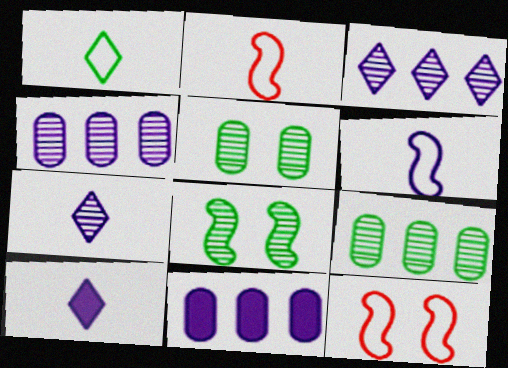[[9, 10, 12]]